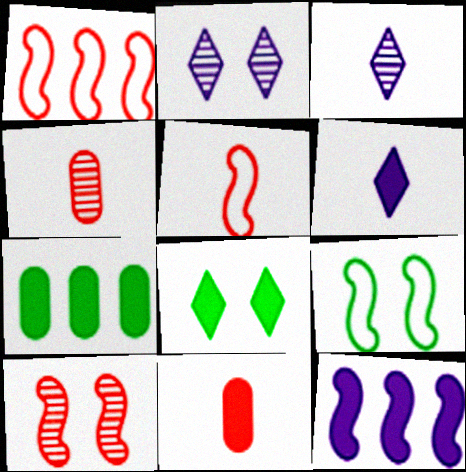[[2, 5, 7], 
[8, 11, 12]]